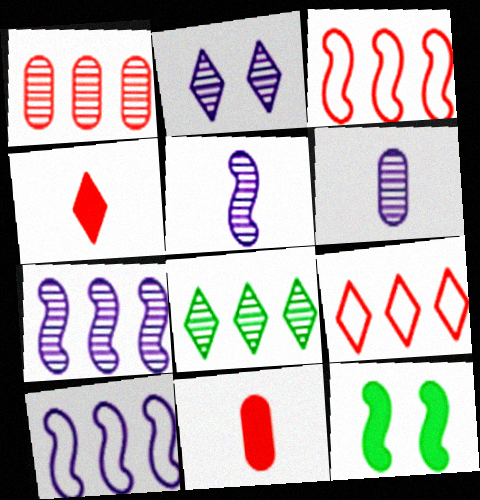[[1, 7, 8], 
[2, 6, 7], 
[3, 5, 12], 
[6, 9, 12]]